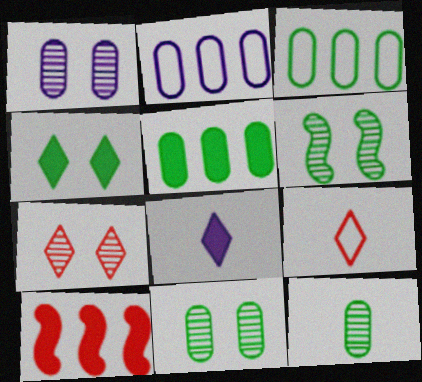[[1, 6, 7]]